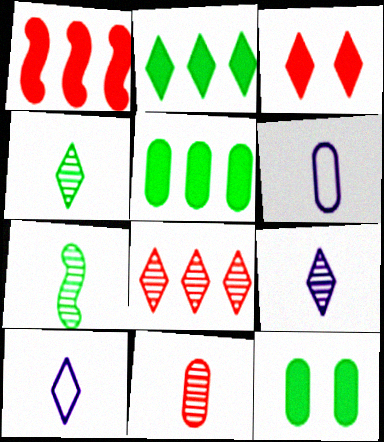[[7, 9, 11]]